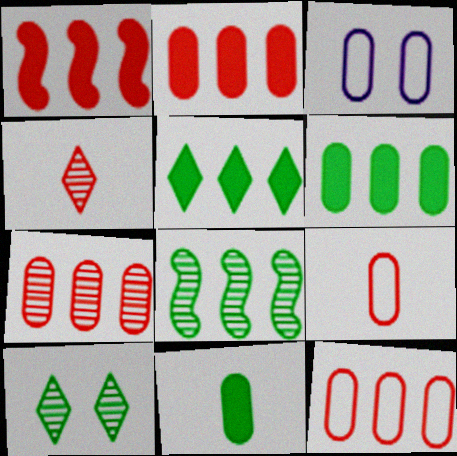[[2, 7, 12], 
[3, 7, 11]]